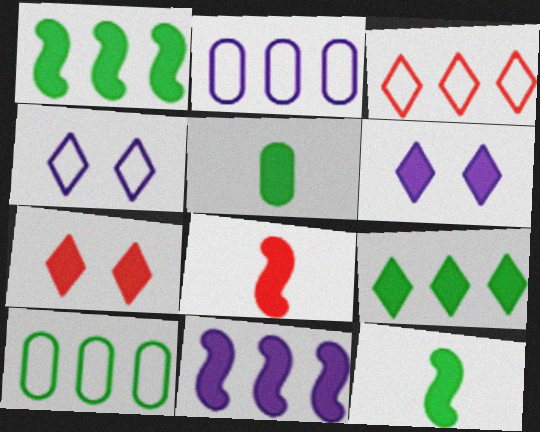[[5, 7, 11]]